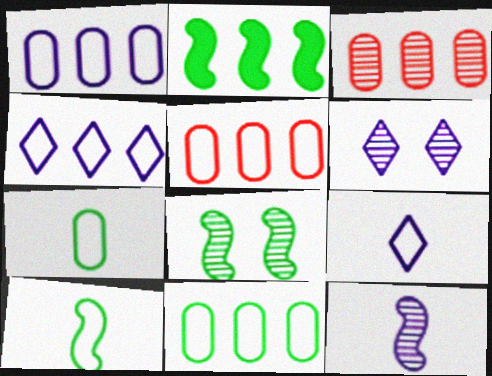[[1, 5, 11], 
[2, 3, 4], 
[2, 8, 10]]